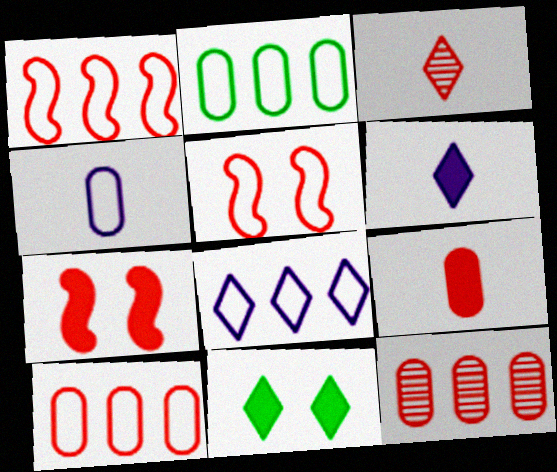[[1, 2, 8], 
[3, 7, 10], 
[3, 8, 11]]